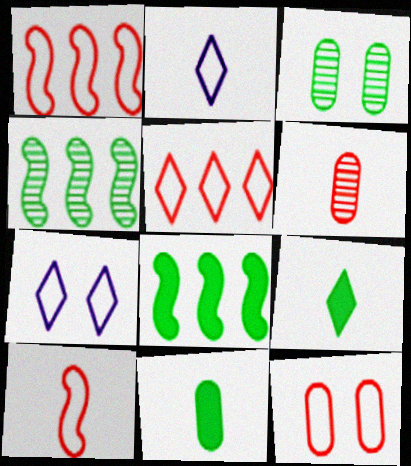[[5, 10, 12], 
[6, 7, 8]]